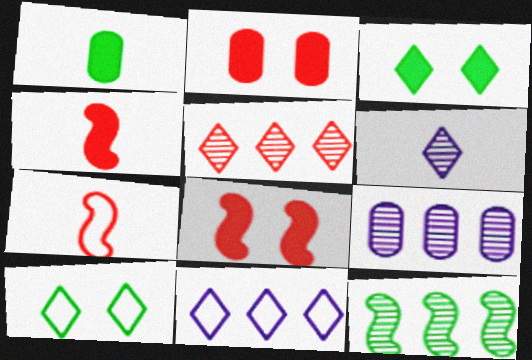[[1, 6, 7], 
[1, 10, 12], 
[2, 5, 7], 
[3, 7, 9], 
[4, 9, 10], 
[5, 9, 12]]